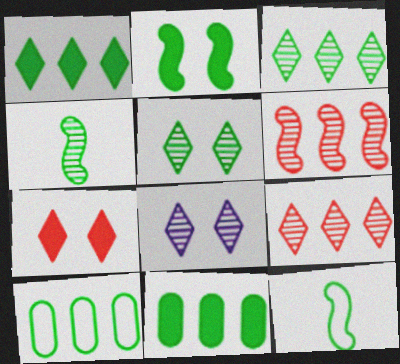[[5, 11, 12]]